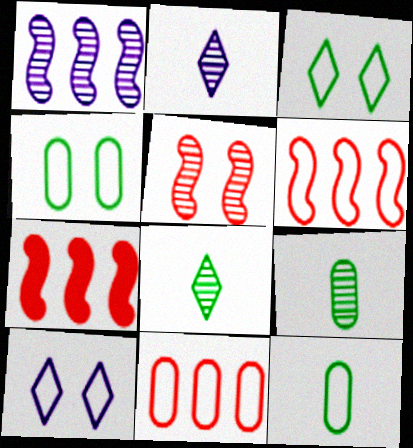[[2, 4, 7], 
[6, 10, 12], 
[7, 9, 10]]